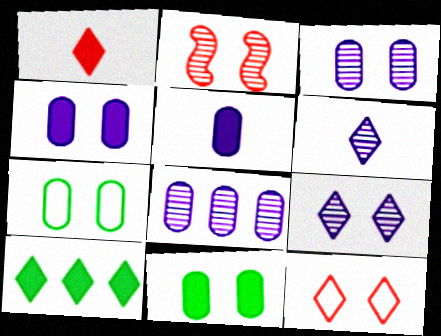[[6, 10, 12]]